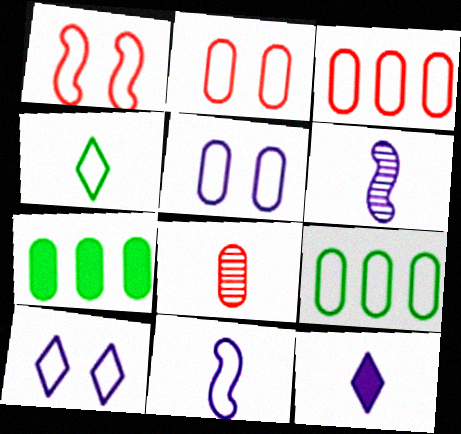[[5, 7, 8]]